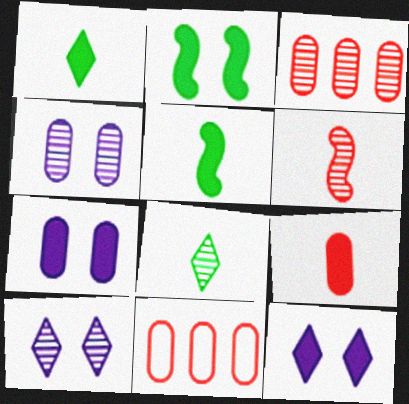[[5, 10, 11]]